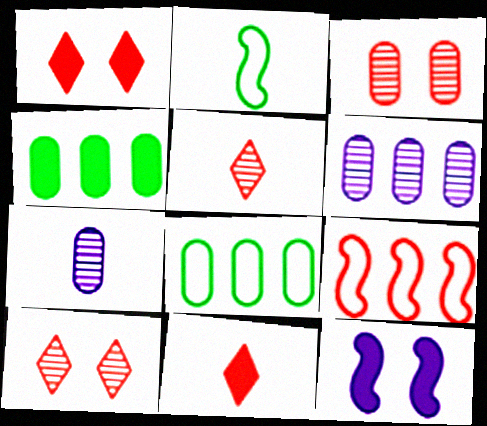[[1, 2, 6], 
[2, 7, 11], 
[3, 9, 11], 
[4, 11, 12], 
[5, 8, 12]]